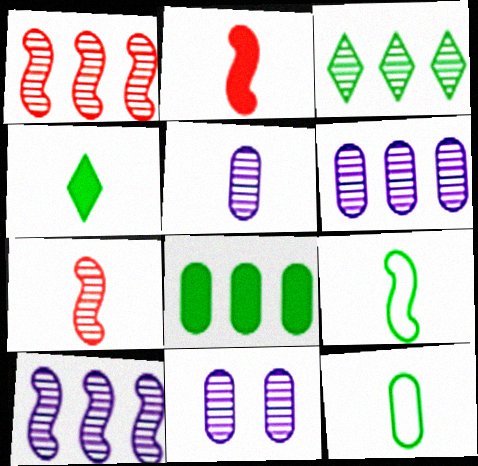[[1, 3, 6], 
[3, 7, 11], 
[5, 6, 11]]